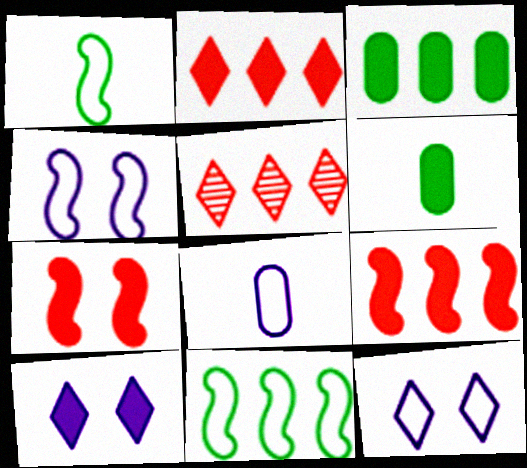[[4, 5, 6], 
[6, 9, 10]]